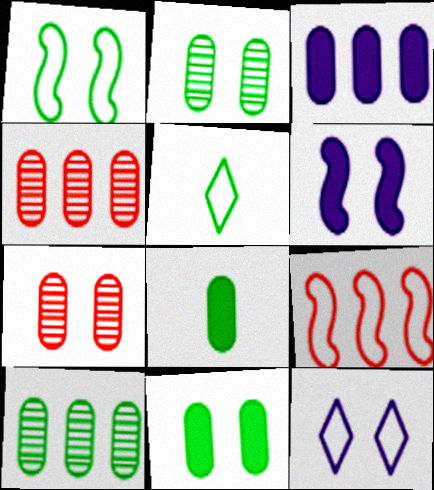[[4, 5, 6]]